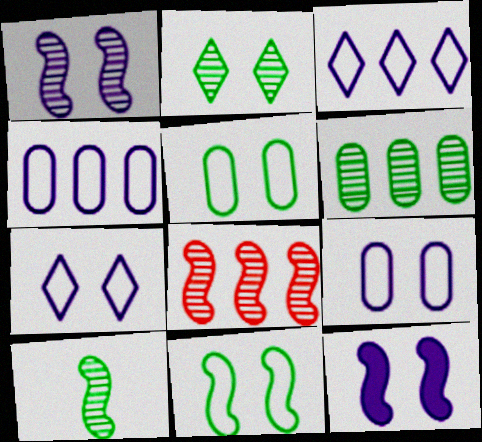[[1, 8, 10], 
[2, 6, 10]]